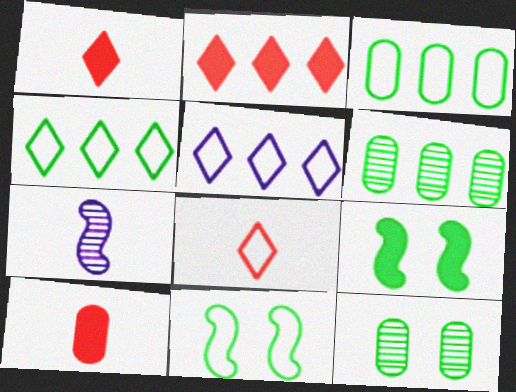[]